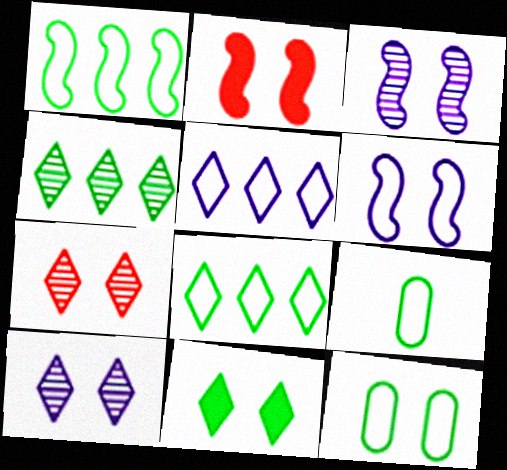[[2, 10, 12]]